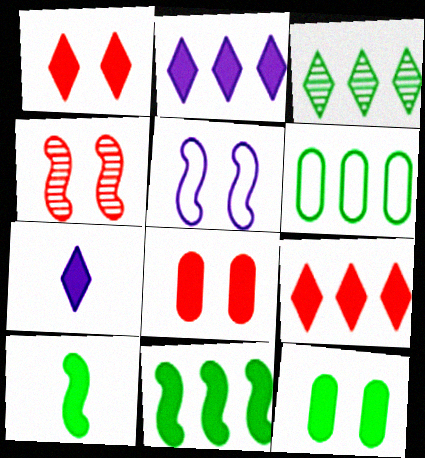[[2, 8, 10], 
[3, 6, 11], 
[4, 6, 7], 
[7, 8, 11]]